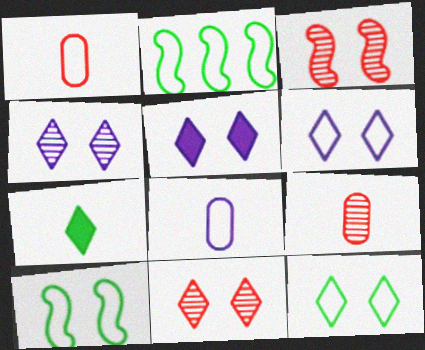[[1, 2, 6], 
[2, 5, 9], 
[4, 5, 6], 
[5, 11, 12]]